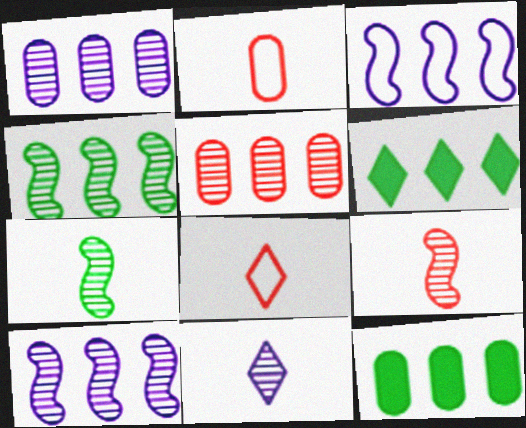[[3, 5, 6]]